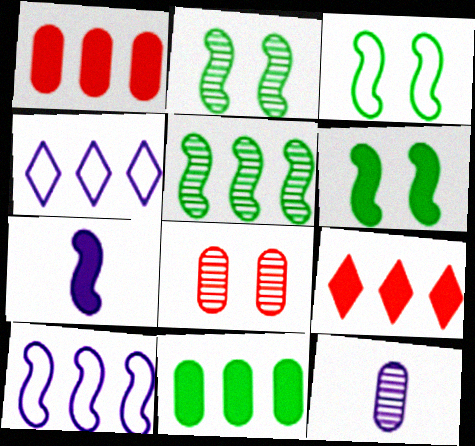[[1, 4, 5], 
[2, 3, 6], 
[3, 9, 12]]